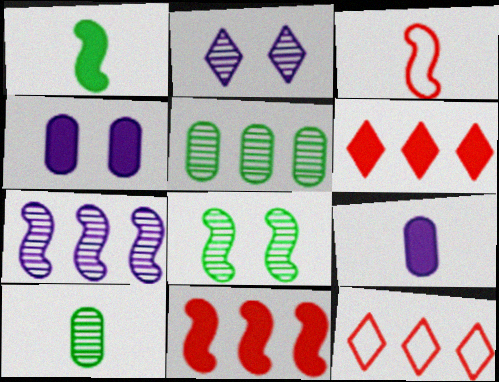[[1, 4, 6], 
[8, 9, 12]]